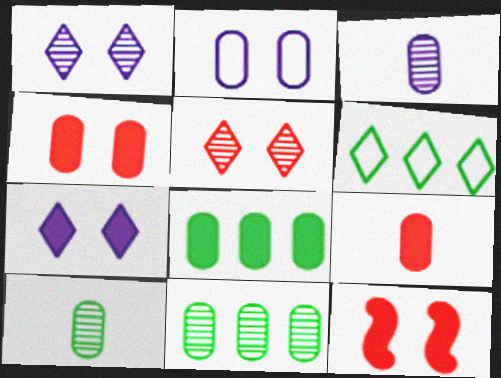[[2, 9, 11], 
[3, 6, 12]]